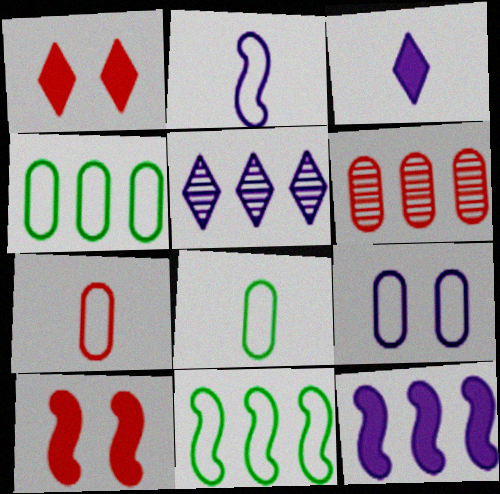[[4, 7, 9], 
[5, 8, 10]]